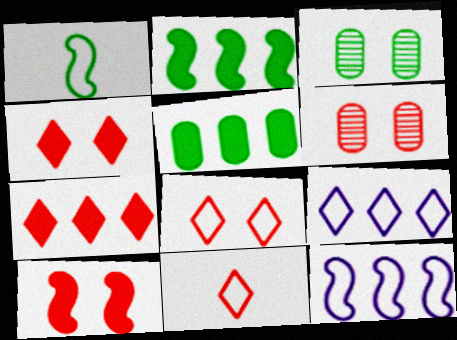[[6, 8, 10]]